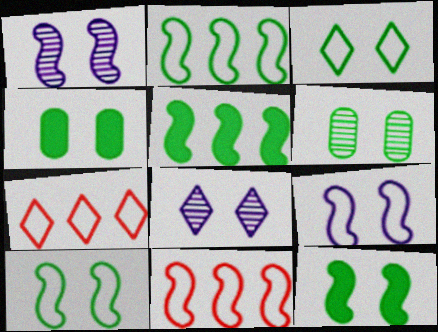[[3, 6, 12]]